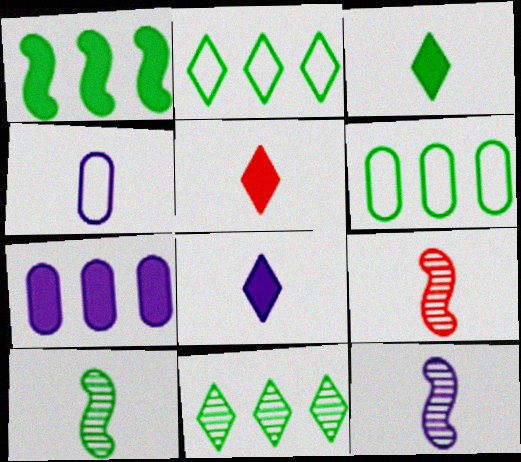[[1, 6, 11], 
[3, 4, 9], 
[3, 5, 8], 
[4, 5, 10], 
[4, 8, 12], 
[9, 10, 12]]